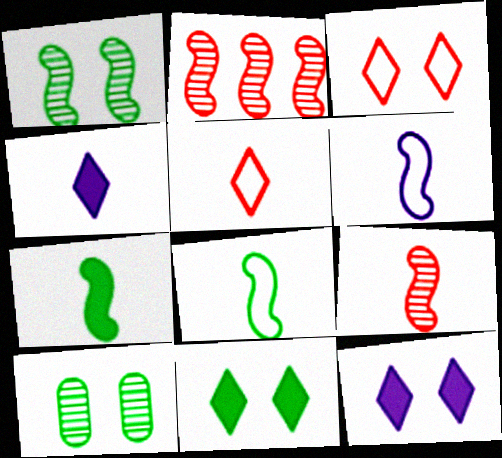[[6, 7, 9]]